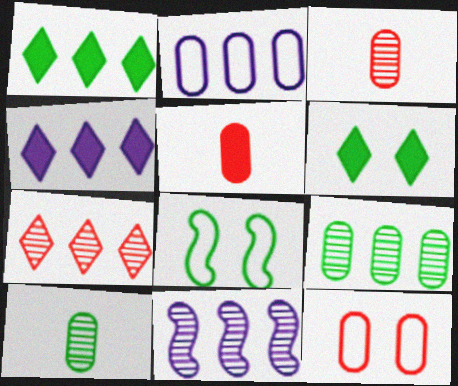[[1, 8, 10], 
[2, 4, 11], 
[3, 4, 8], 
[7, 9, 11]]